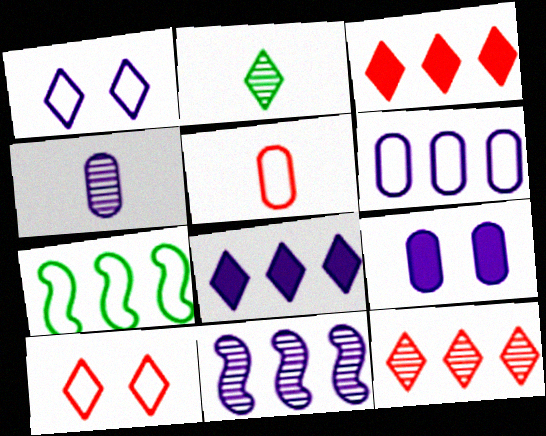[[1, 2, 3], 
[1, 5, 7], 
[2, 8, 10], 
[4, 6, 9], 
[6, 8, 11]]